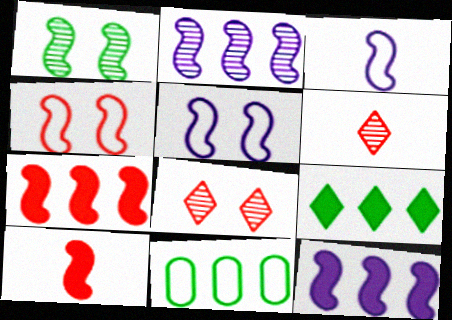[[1, 3, 7]]